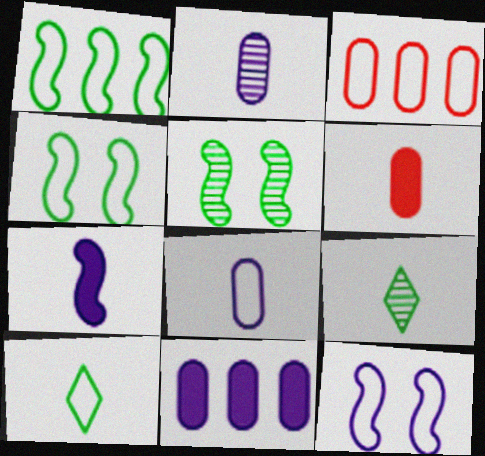[[3, 10, 12]]